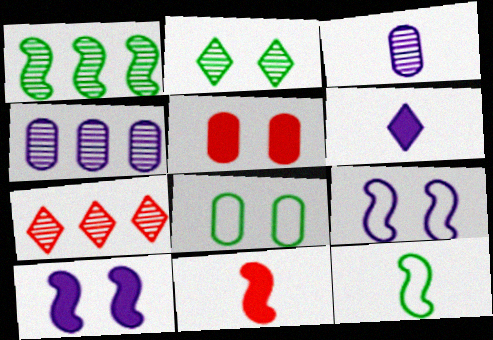[[1, 4, 7], 
[1, 9, 11], 
[2, 5, 9], 
[4, 6, 9]]